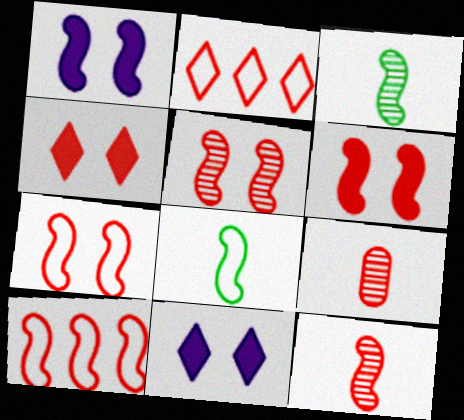[[1, 3, 10], 
[2, 6, 9], 
[4, 9, 10], 
[5, 6, 7], 
[6, 10, 12]]